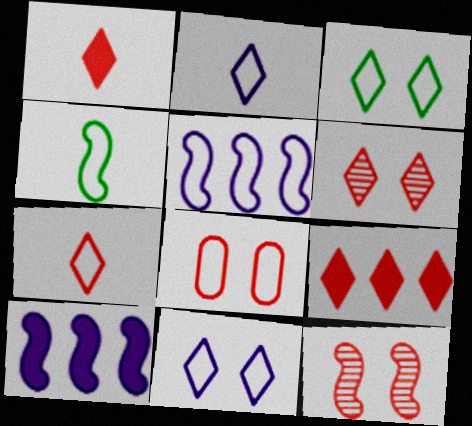[[4, 10, 12], 
[6, 7, 9]]